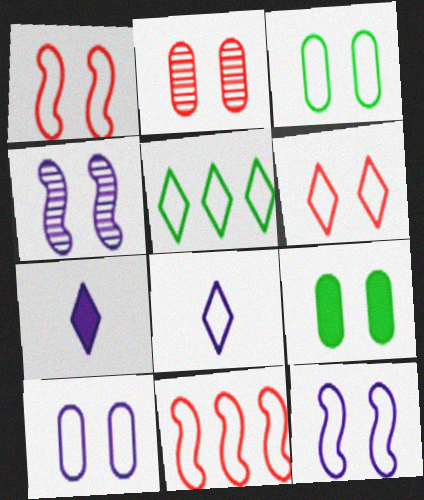[[2, 9, 10], 
[3, 6, 12], 
[3, 8, 11], 
[4, 6, 9], 
[5, 6, 8]]